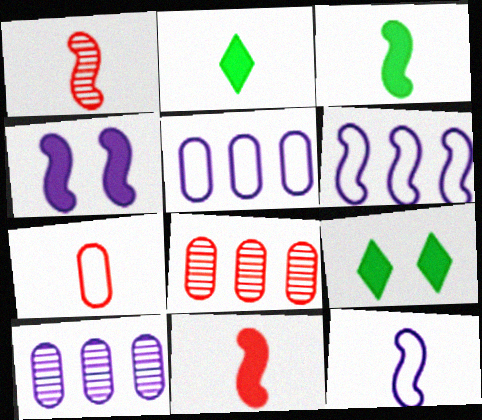[[1, 3, 12], 
[1, 5, 9], 
[8, 9, 12]]